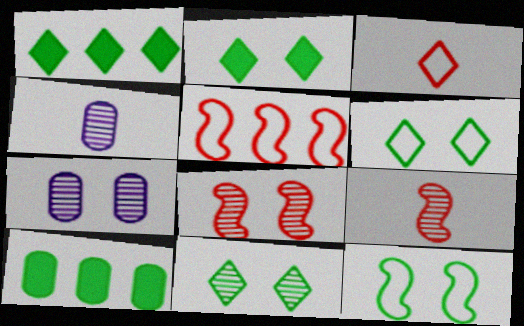[[2, 4, 5], 
[2, 6, 11], 
[7, 8, 11]]